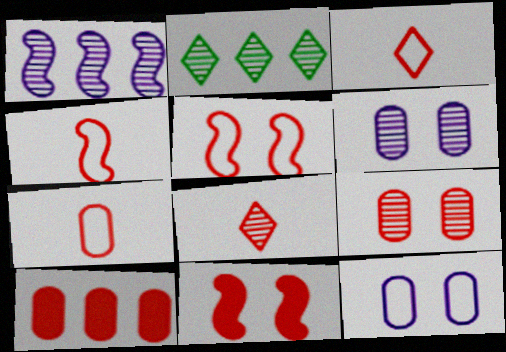[[3, 4, 7], 
[5, 8, 10], 
[7, 9, 10]]